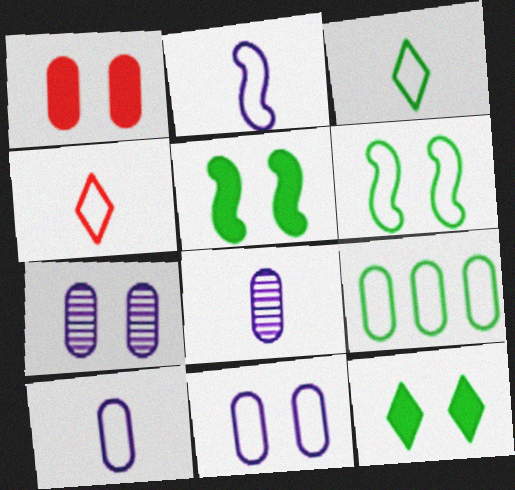[[1, 8, 9], 
[3, 6, 9]]